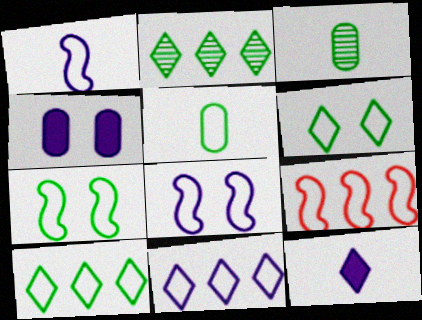[[1, 7, 9], 
[5, 7, 10]]